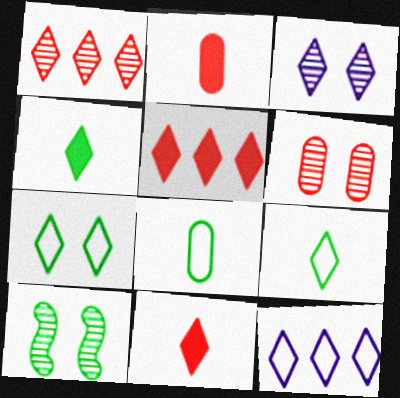[[2, 10, 12], 
[3, 5, 9], 
[3, 6, 10]]